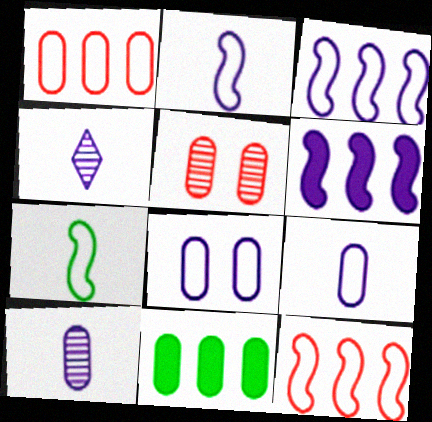[[4, 6, 8], 
[5, 9, 11]]